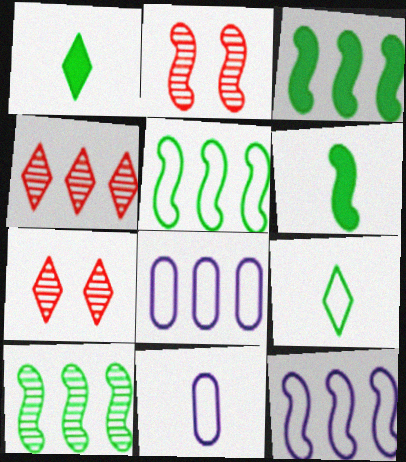[[1, 2, 8], 
[2, 6, 12], 
[3, 4, 8], 
[3, 5, 10], 
[3, 7, 11], 
[6, 7, 8]]